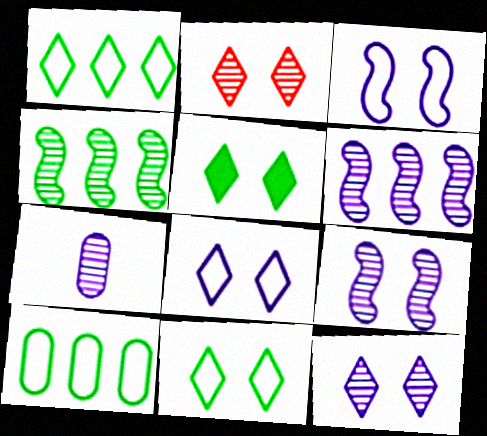[[2, 4, 7], 
[2, 5, 8], 
[6, 7, 12]]